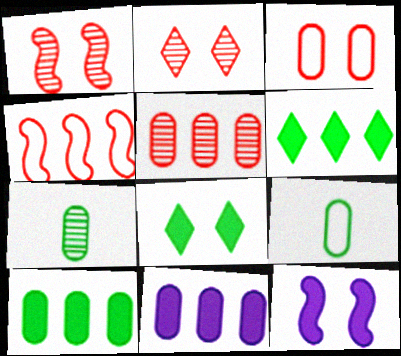[[3, 7, 11]]